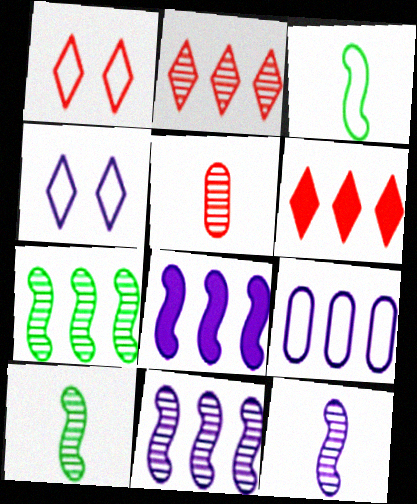[[1, 3, 9], 
[6, 7, 9]]